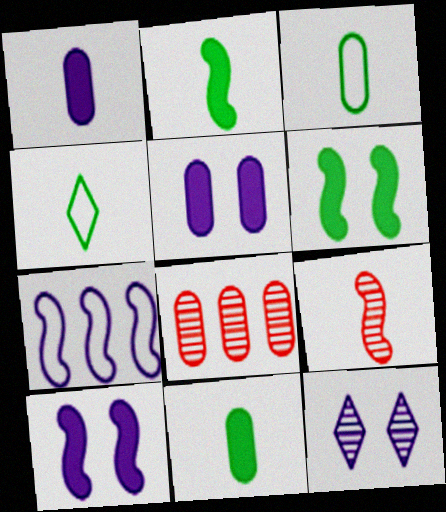[[1, 4, 9], 
[1, 7, 12], 
[3, 5, 8], 
[4, 8, 10], 
[6, 7, 9]]